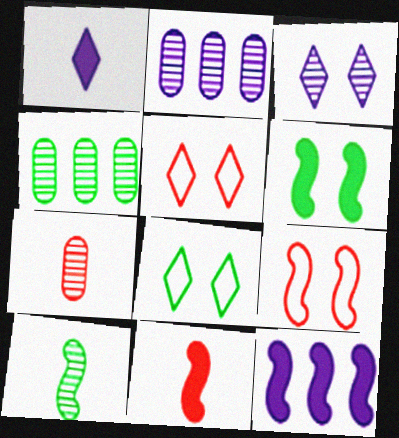[[1, 4, 9], 
[2, 8, 11], 
[6, 11, 12], 
[7, 8, 12], 
[9, 10, 12]]